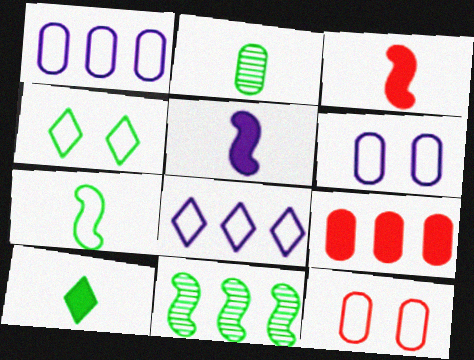[[2, 6, 9], 
[2, 7, 10], 
[7, 8, 12], 
[8, 9, 11]]